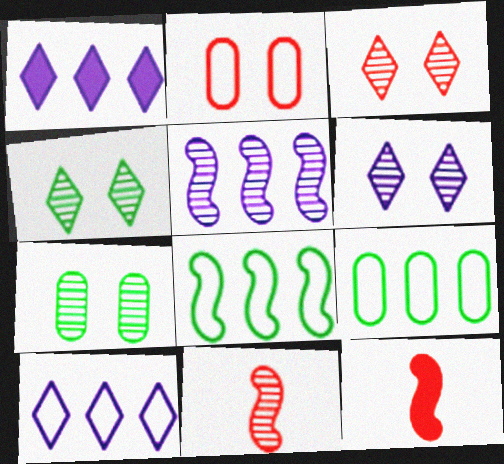[[3, 4, 6], 
[6, 9, 12], 
[7, 10, 12]]